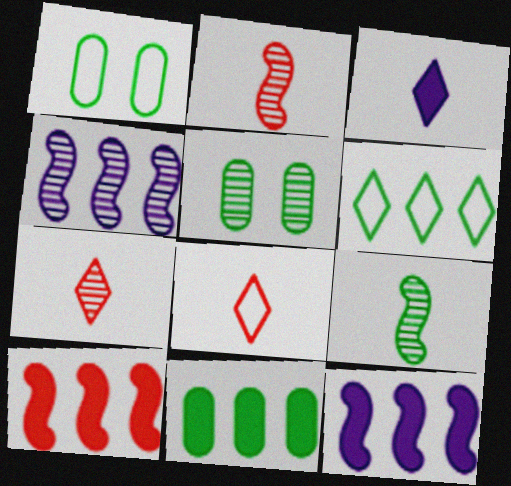[[1, 7, 12], 
[4, 5, 7], 
[5, 8, 12]]